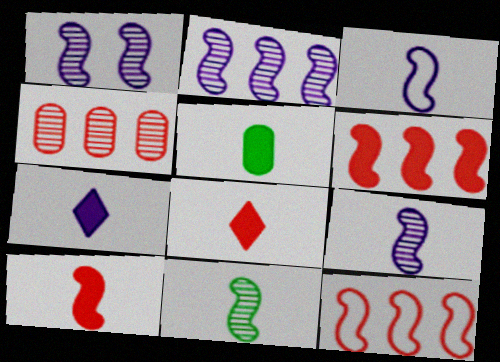[[1, 2, 9], 
[3, 10, 11], 
[5, 7, 10]]